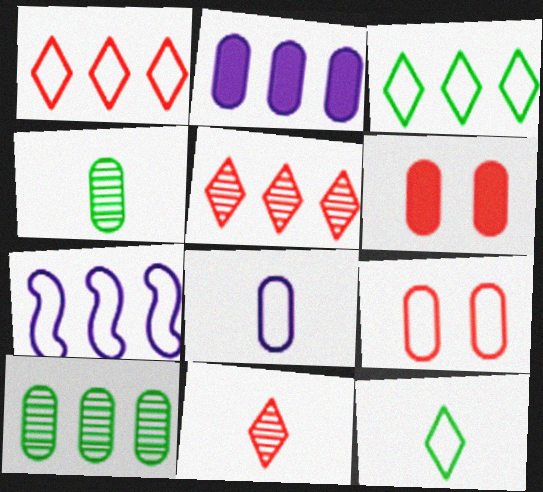[[2, 4, 9], 
[6, 8, 10], 
[7, 9, 12]]